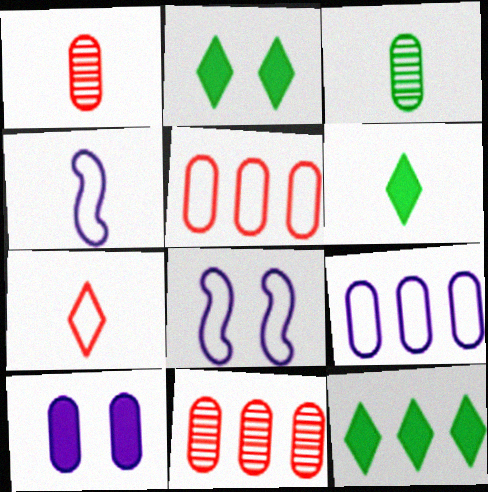[[1, 4, 6], 
[1, 8, 12], 
[2, 4, 11], 
[2, 6, 12], 
[3, 5, 10], 
[6, 8, 11]]